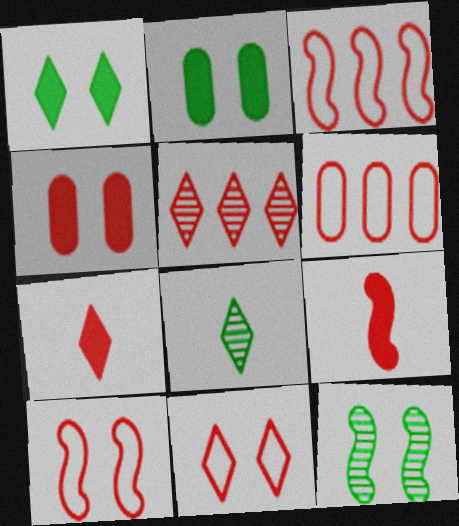[[5, 7, 11]]